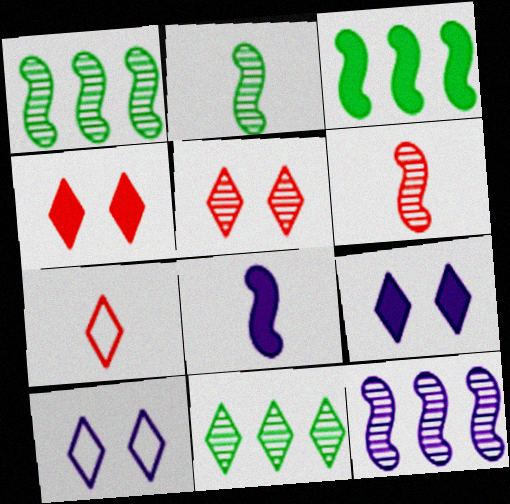[[7, 9, 11]]